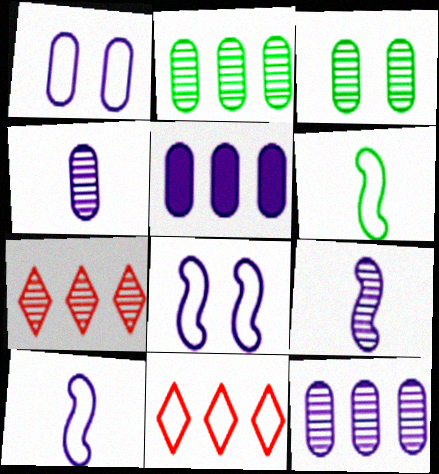[[1, 4, 5], 
[1, 6, 11], 
[3, 7, 9]]